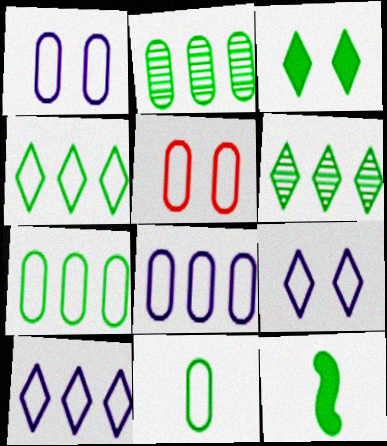[[5, 8, 11]]